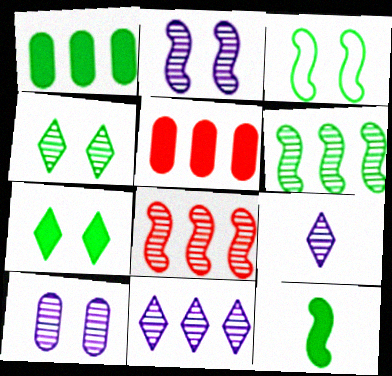[[1, 7, 12], 
[3, 5, 9], 
[3, 6, 12]]